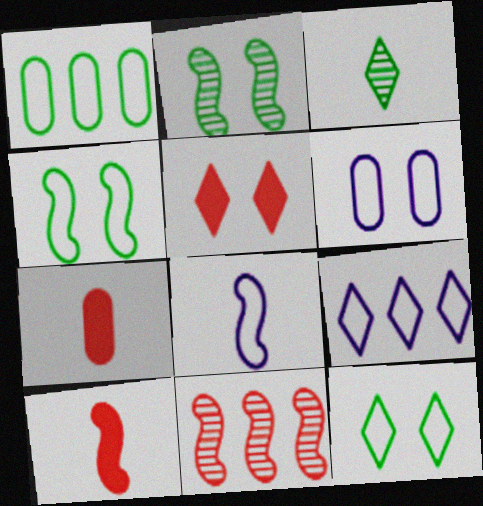[[2, 5, 6], 
[2, 7, 9], 
[3, 5, 9], 
[3, 7, 8], 
[6, 8, 9]]